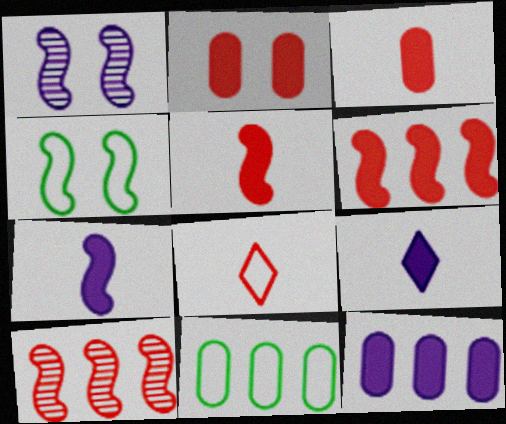[[2, 8, 10], 
[4, 7, 10]]